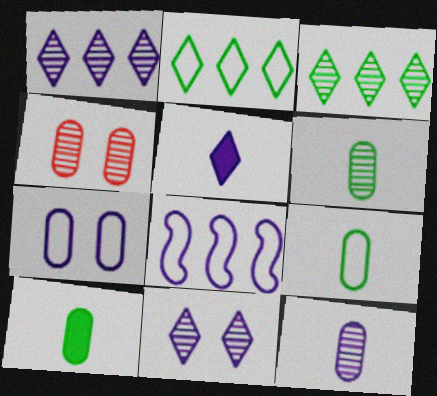[[6, 9, 10]]